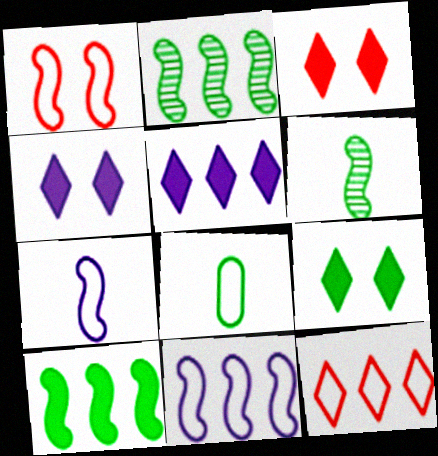[[2, 8, 9], 
[3, 4, 9]]